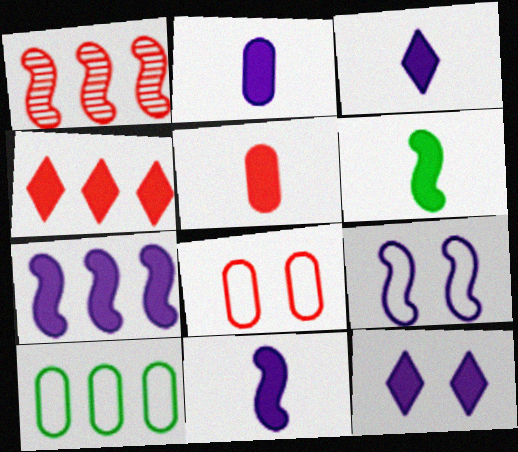[[1, 6, 9], 
[2, 3, 11], 
[2, 7, 12], 
[3, 5, 6]]